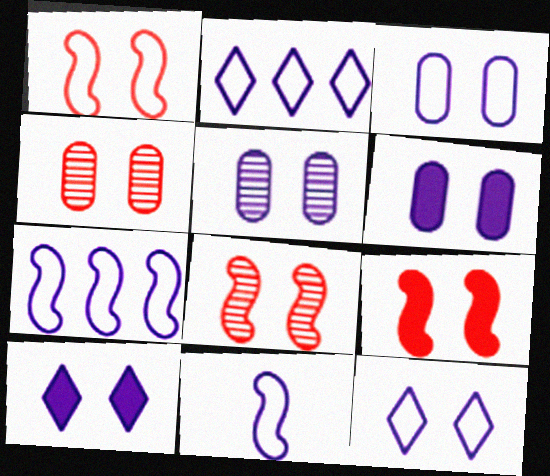[[1, 8, 9], 
[2, 3, 11], 
[3, 5, 6]]